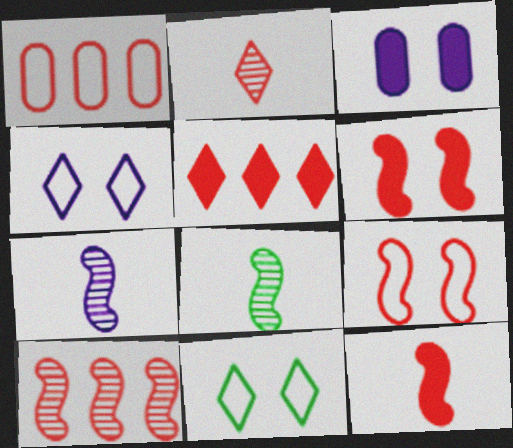[[1, 2, 6], 
[1, 5, 10], 
[9, 10, 12]]